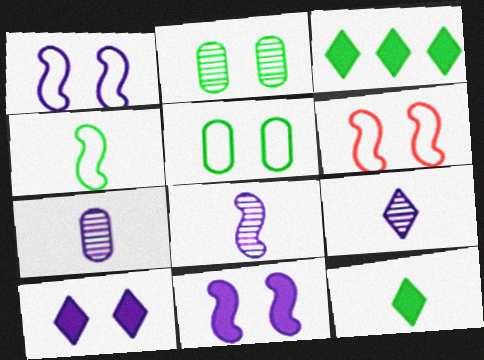[[2, 3, 4], 
[2, 6, 10], 
[3, 6, 7], 
[7, 8, 9]]